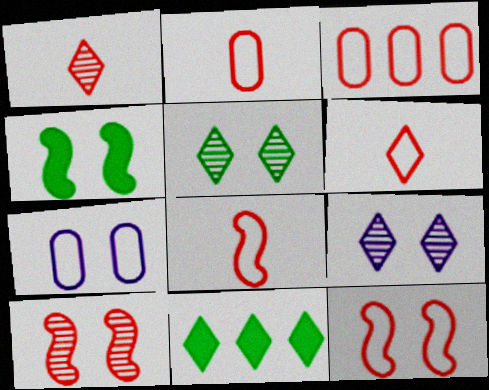[[2, 6, 8], 
[3, 6, 12], 
[6, 9, 11]]